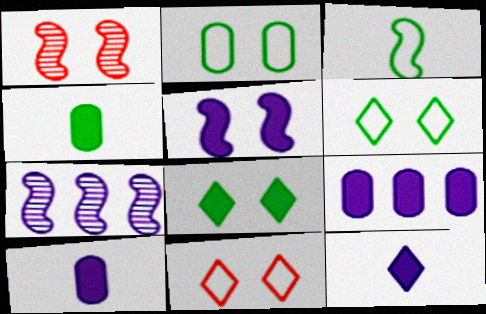[[4, 7, 11], 
[5, 9, 12]]